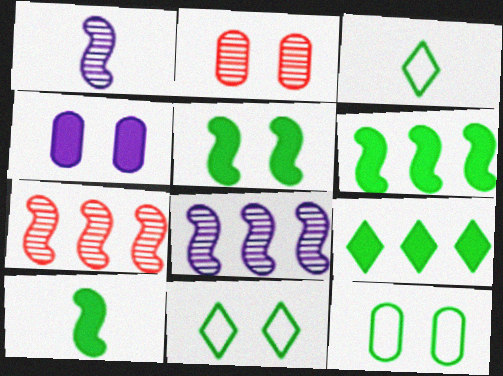[[2, 4, 12], 
[3, 4, 7], 
[5, 6, 10]]